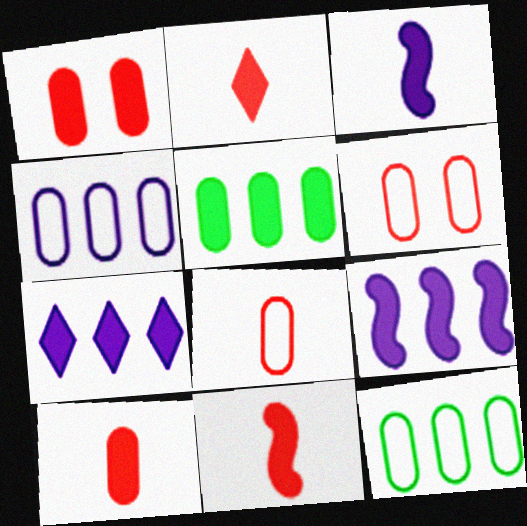[[2, 10, 11]]